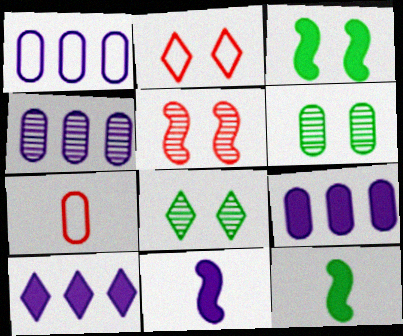[[1, 4, 9], 
[2, 4, 12], 
[6, 7, 9]]